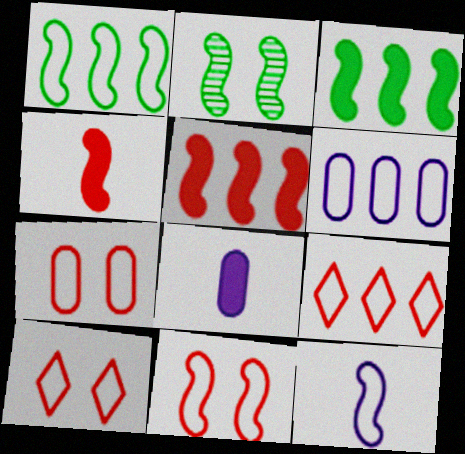[[1, 6, 9], 
[1, 11, 12], 
[2, 5, 12], 
[2, 8, 9], 
[7, 10, 11]]